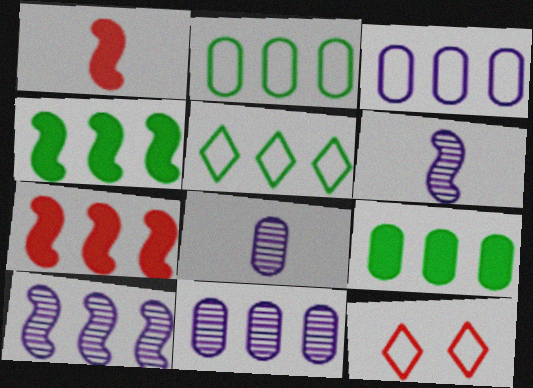[[4, 8, 12], 
[5, 7, 11], 
[6, 9, 12]]